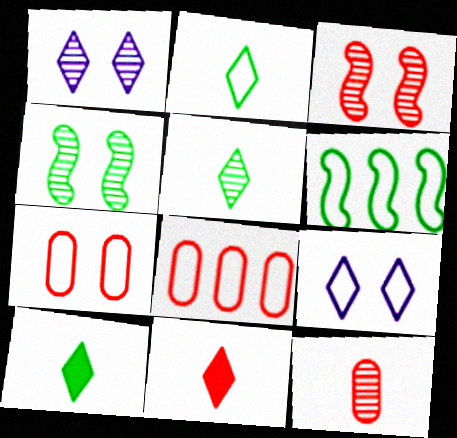[[2, 5, 10], 
[3, 8, 11]]